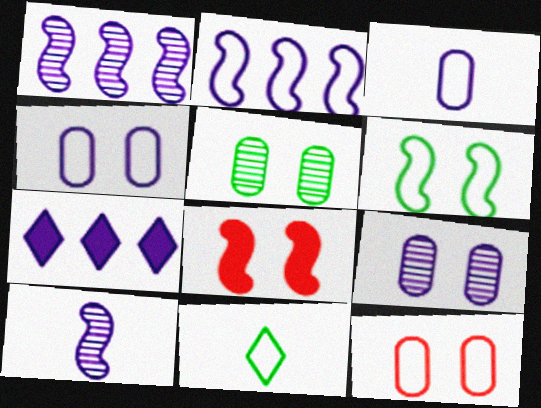[[2, 11, 12], 
[4, 7, 10]]